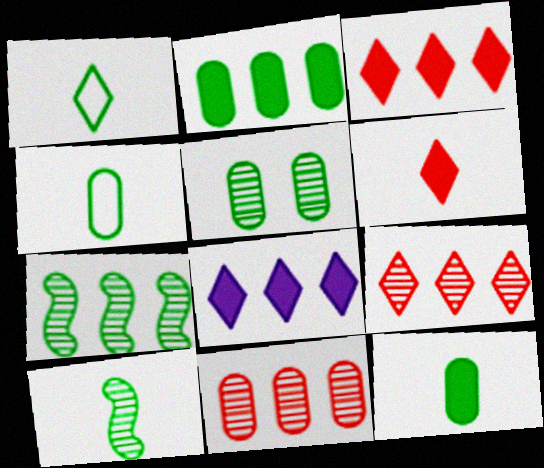[[1, 10, 12], 
[2, 4, 5]]